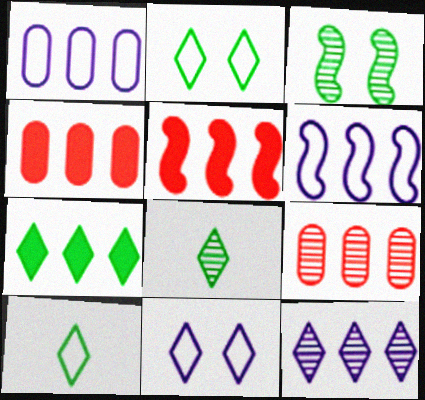[[2, 7, 8], 
[6, 7, 9]]